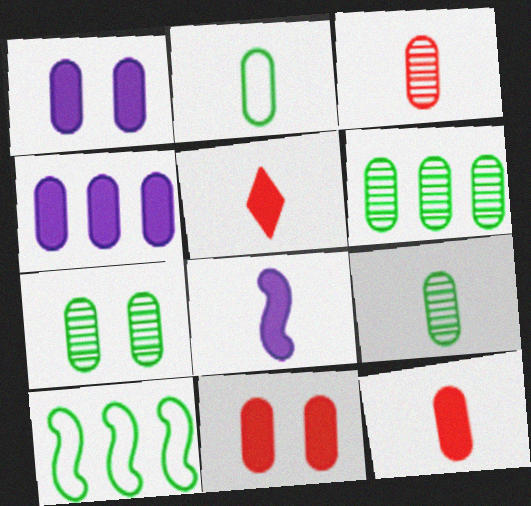[[6, 7, 9]]